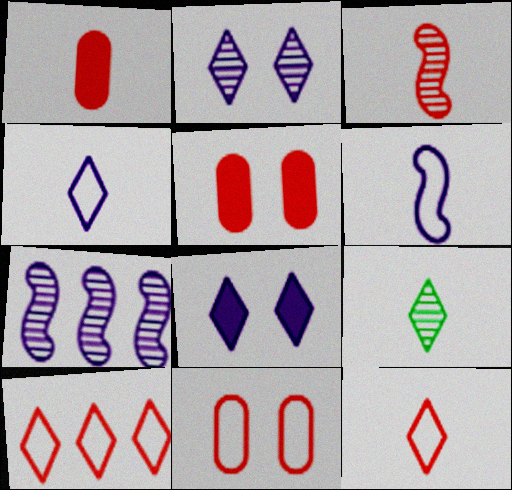[[1, 3, 12], 
[1, 6, 9], 
[3, 5, 10], 
[8, 9, 10]]